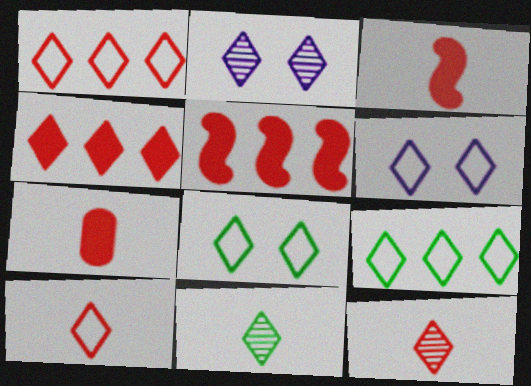[[4, 6, 11], 
[6, 9, 10]]